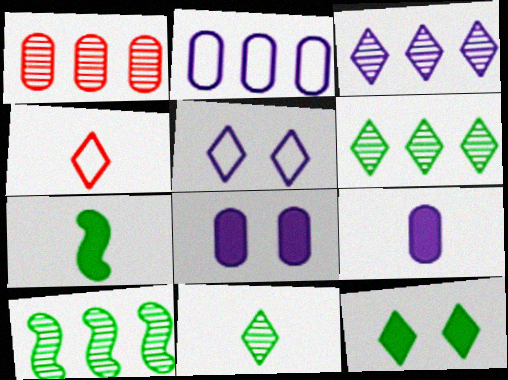[[1, 3, 10], 
[1, 5, 7], 
[3, 4, 12], 
[4, 8, 10]]